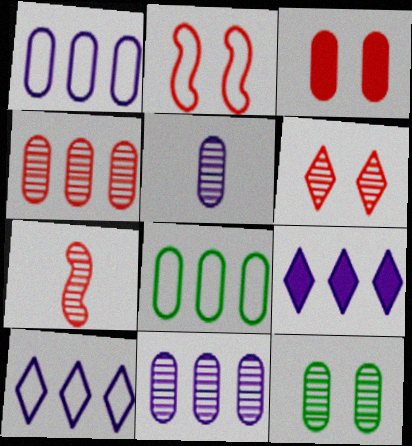[[2, 3, 6], 
[3, 5, 8], 
[4, 5, 12], 
[4, 6, 7]]